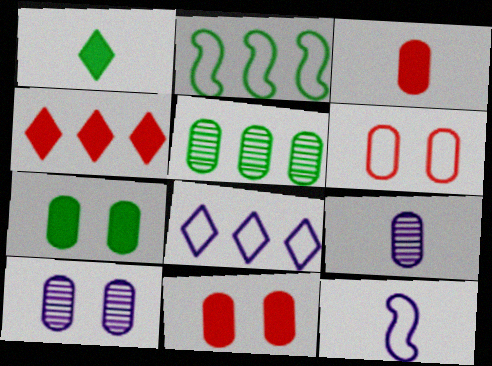[[6, 7, 10]]